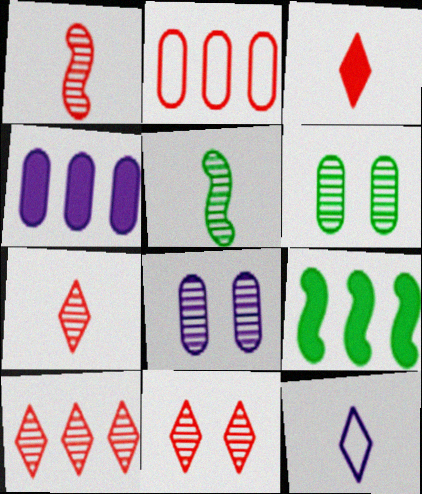[[5, 8, 10], 
[7, 10, 11]]